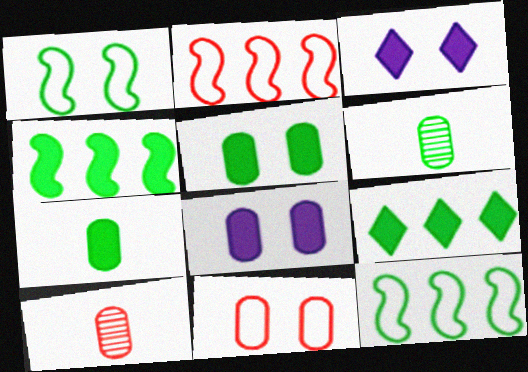[[1, 6, 9], 
[2, 3, 6], 
[3, 10, 12]]